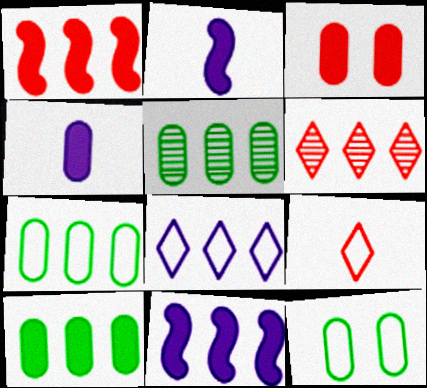[[1, 5, 8], 
[2, 6, 12], 
[3, 4, 10], 
[5, 7, 10], 
[6, 7, 11]]